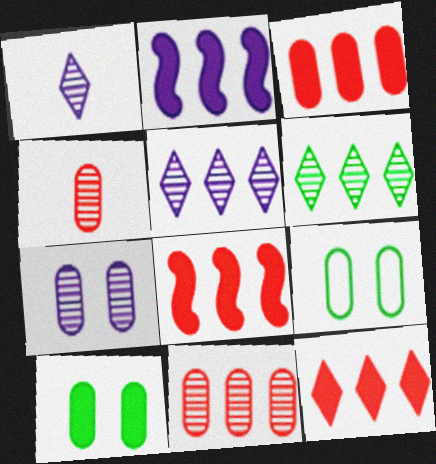[[1, 8, 9], 
[3, 8, 12]]